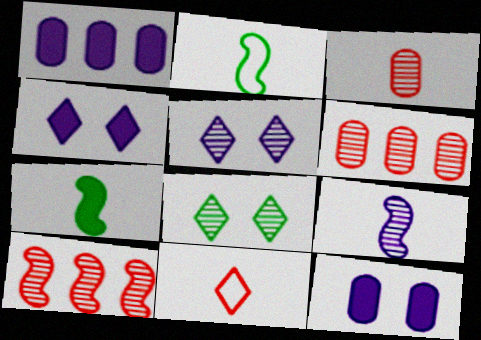[[2, 4, 6], 
[6, 8, 9]]